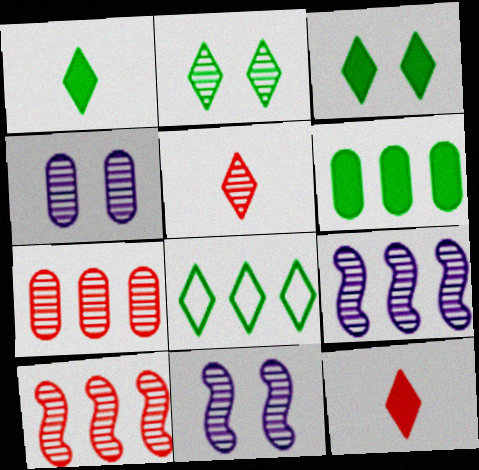[[1, 2, 8]]